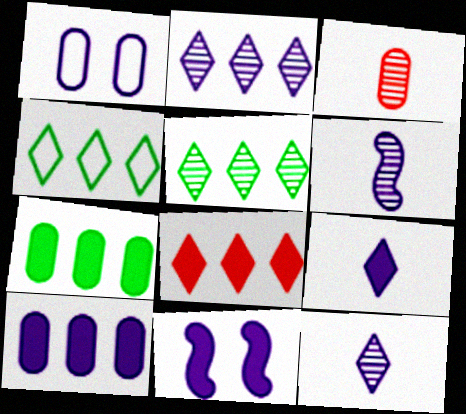[[1, 3, 7], 
[2, 4, 8], 
[3, 4, 11], 
[9, 10, 11]]